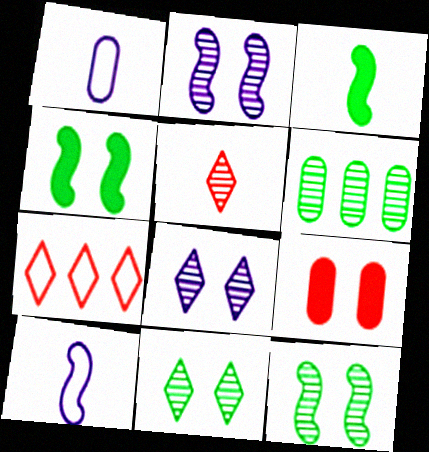[[1, 3, 5], 
[1, 6, 9], 
[2, 5, 6]]